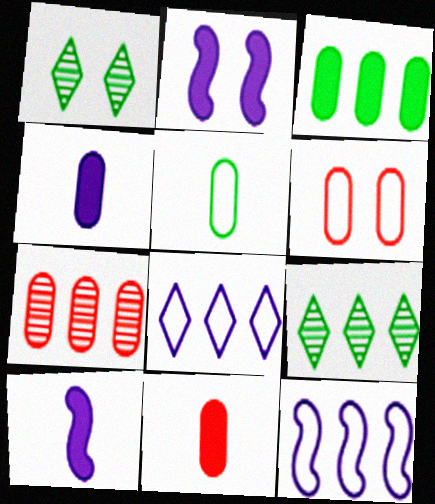[[1, 2, 6], 
[1, 11, 12], 
[6, 7, 11], 
[6, 9, 10]]